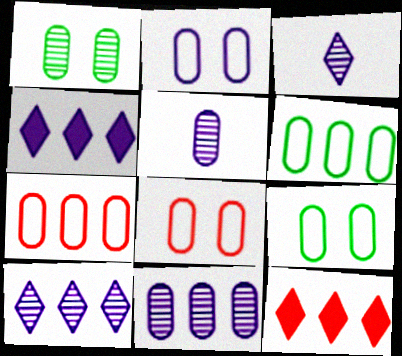[[2, 8, 9]]